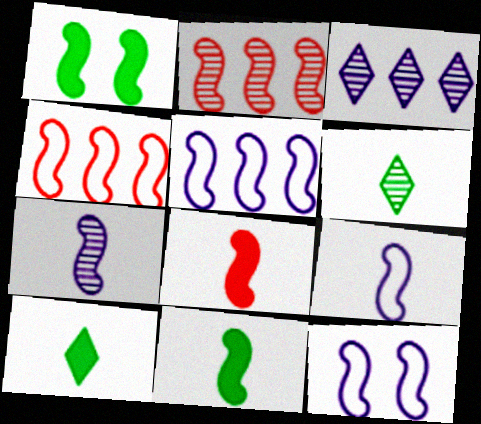[[1, 2, 9], 
[1, 4, 7], 
[2, 11, 12], 
[5, 9, 12]]